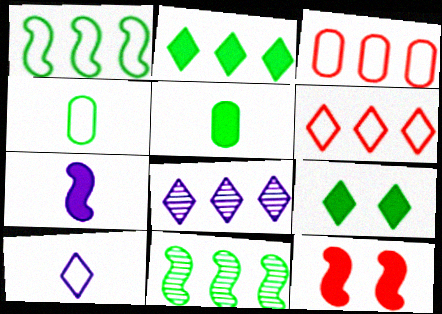[[2, 6, 8], 
[4, 8, 12], 
[4, 9, 11]]